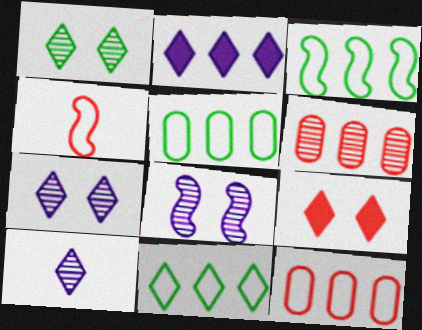[[2, 3, 6], 
[3, 5, 11], 
[4, 6, 9], 
[9, 10, 11]]